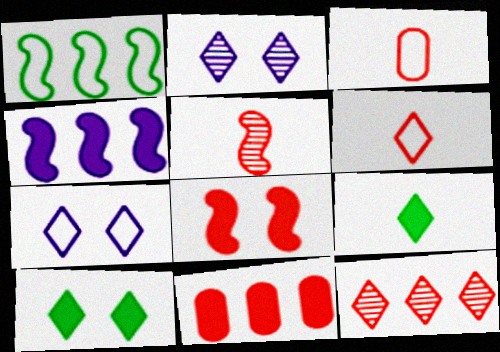[[1, 3, 7], 
[3, 8, 12], 
[7, 9, 12]]